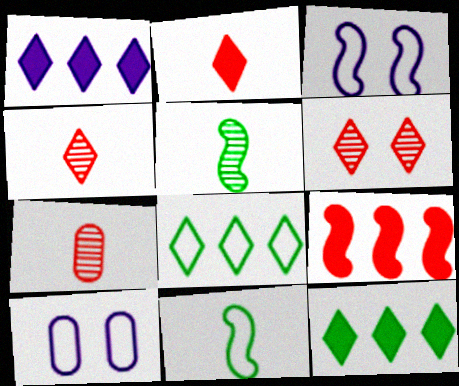[[3, 5, 9], 
[3, 7, 12]]